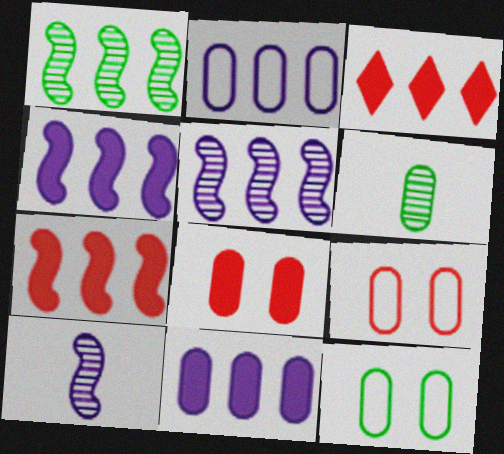[[1, 2, 3], 
[2, 6, 8], 
[3, 10, 12], 
[6, 9, 11]]